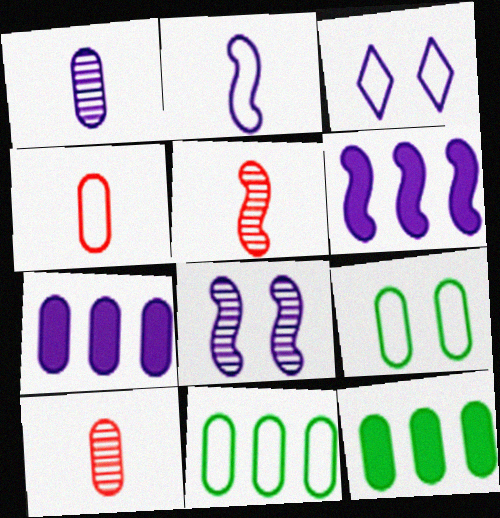[[1, 3, 6], 
[2, 6, 8], 
[3, 5, 12], 
[7, 9, 10]]